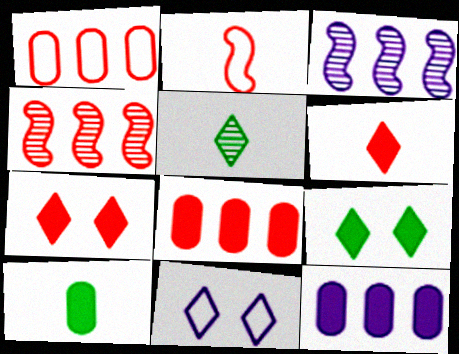[[4, 10, 11]]